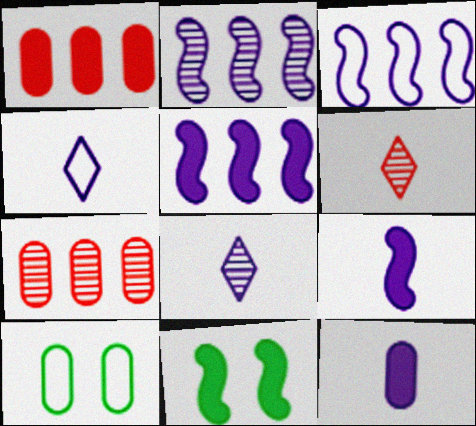[[2, 3, 5], 
[4, 7, 11], 
[5, 6, 10], 
[7, 10, 12]]